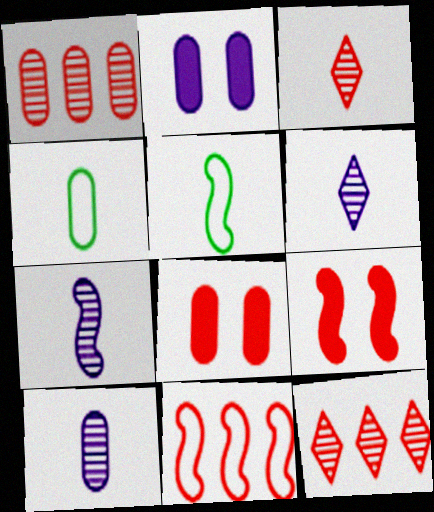[[1, 2, 4], 
[2, 5, 12], 
[3, 8, 11], 
[6, 7, 10]]